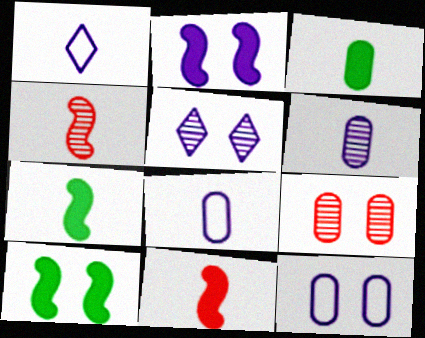[[1, 3, 4], 
[2, 5, 12]]